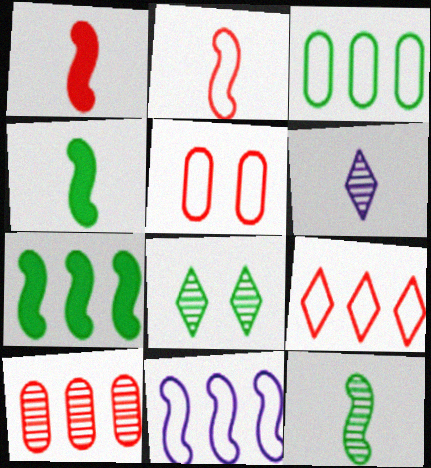[[2, 5, 9], 
[3, 4, 8], 
[3, 9, 11], 
[5, 6, 7]]